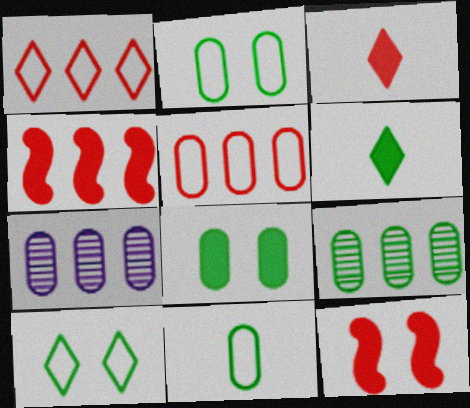[[8, 9, 11]]